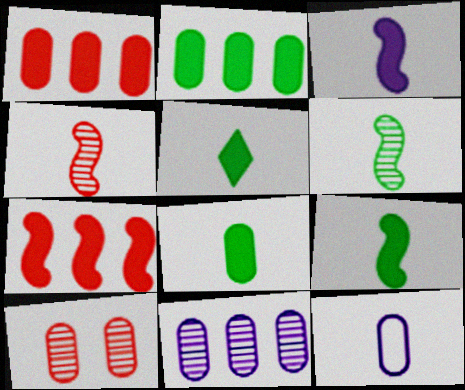[[2, 10, 12], 
[4, 5, 12], 
[5, 8, 9]]